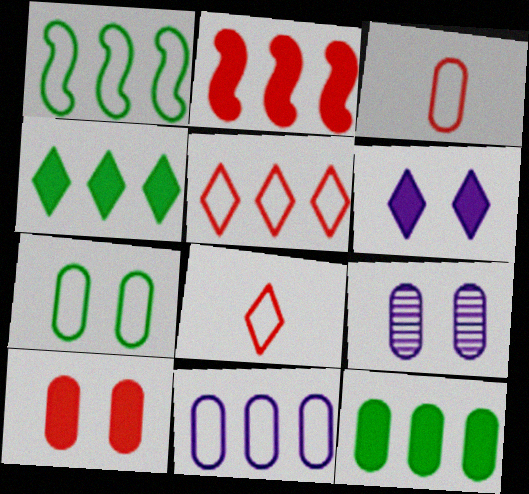[[1, 5, 11], 
[3, 7, 11], 
[3, 9, 12], 
[7, 9, 10]]